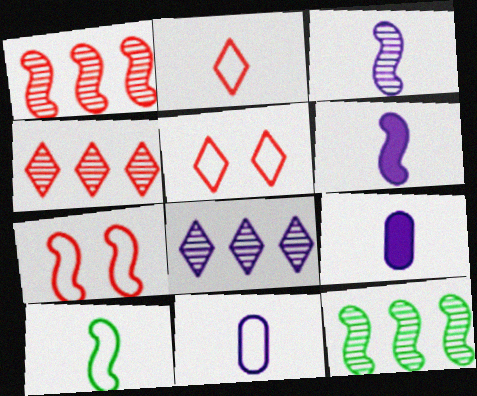[[2, 10, 11], 
[5, 9, 12], 
[6, 7, 12]]